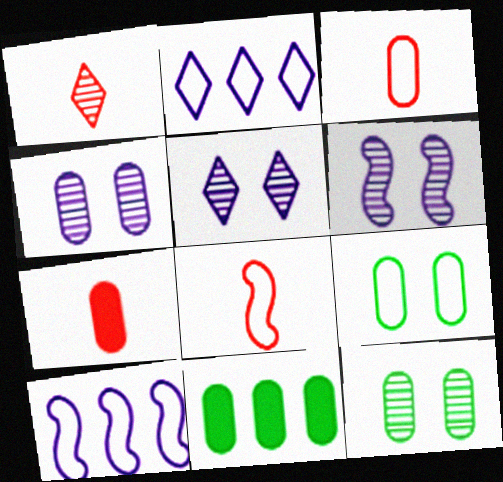[[1, 7, 8], 
[2, 8, 9], 
[3, 4, 11], 
[4, 5, 6], 
[5, 8, 11]]